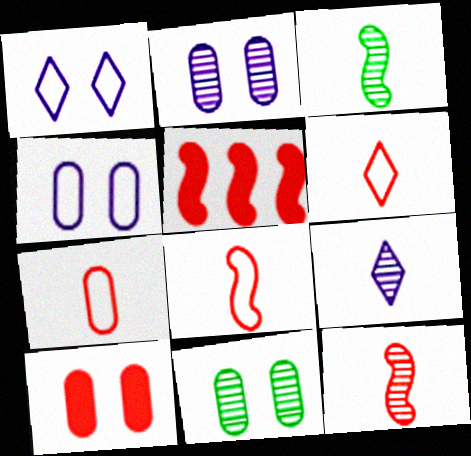[[4, 10, 11], 
[6, 7, 8]]